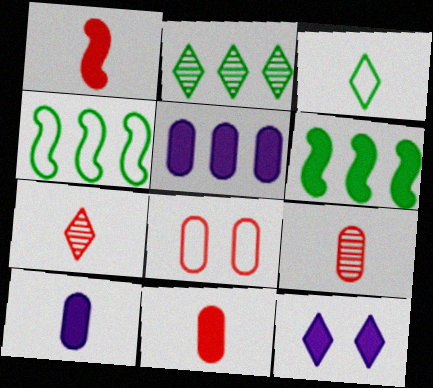[[4, 9, 12], 
[6, 11, 12]]